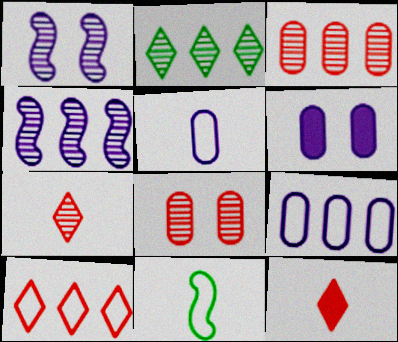[[2, 3, 4]]